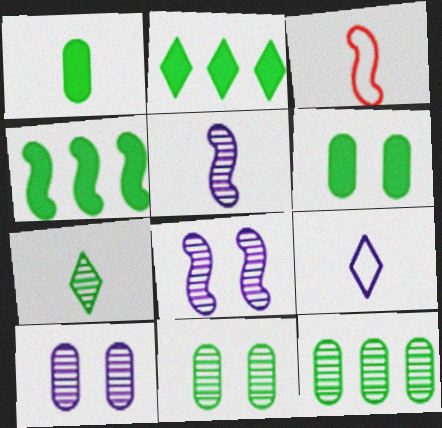[[2, 3, 10], 
[3, 4, 8]]